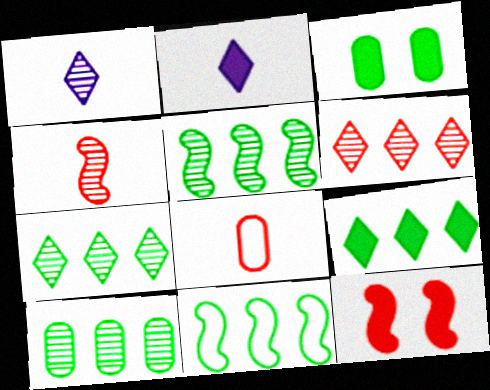[[5, 7, 10], 
[6, 8, 12], 
[9, 10, 11]]